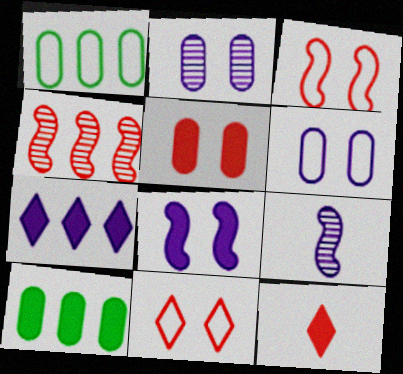[[1, 4, 7], 
[6, 7, 9], 
[8, 10, 12], 
[9, 10, 11]]